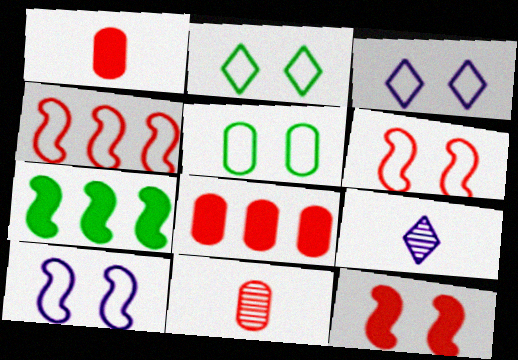[[3, 5, 6], 
[3, 7, 11]]